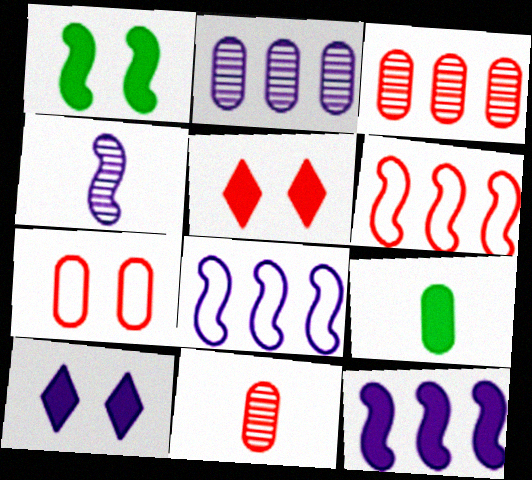[[1, 4, 6], 
[2, 7, 9], 
[5, 6, 11], 
[5, 9, 12]]